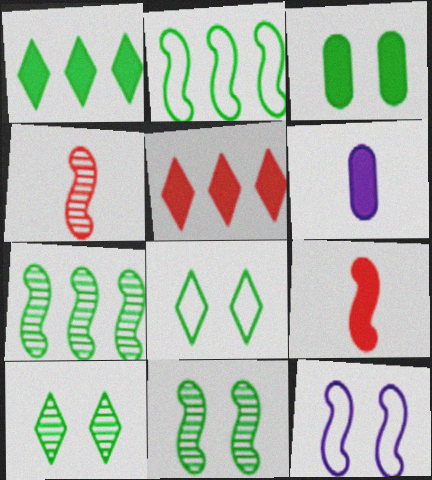[[3, 8, 11], 
[7, 9, 12]]